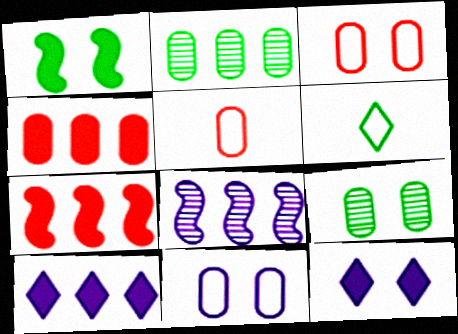[[1, 2, 6]]